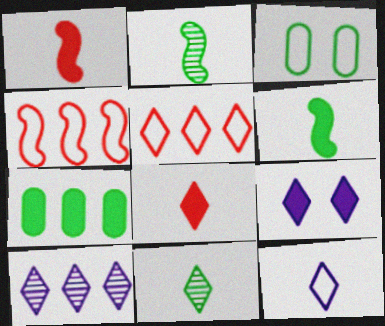[[1, 3, 10], 
[1, 7, 9], 
[3, 4, 12], 
[4, 7, 10], 
[5, 9, 11], 
[8, 11, 12], 
[9, 10, 12]]